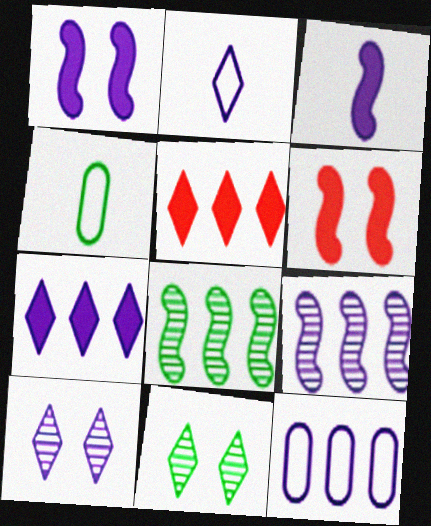[[2, 5, 11], 
[2, 7, 10], 
[3, 10, 12], 
[5, 8, 12], 
[7, 9, 12]]